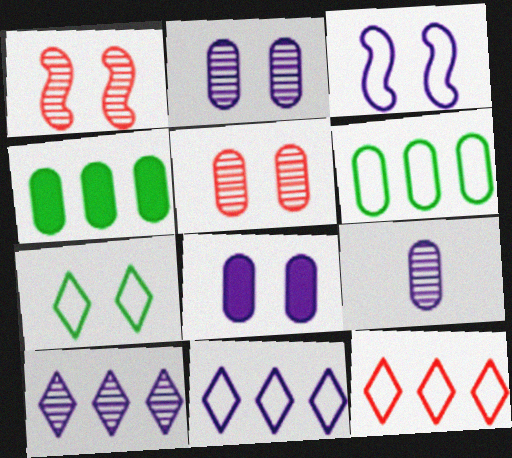[[1, 7, 8]]